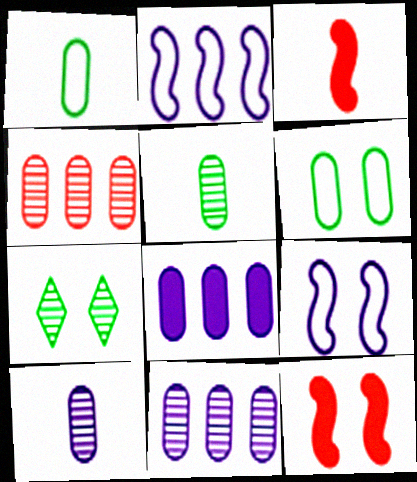[]